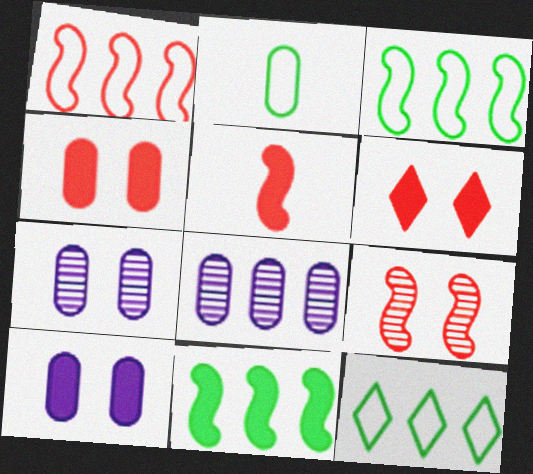[[1, 5, 9], 
[2, 4, 8], 
[5, 7, 12]]